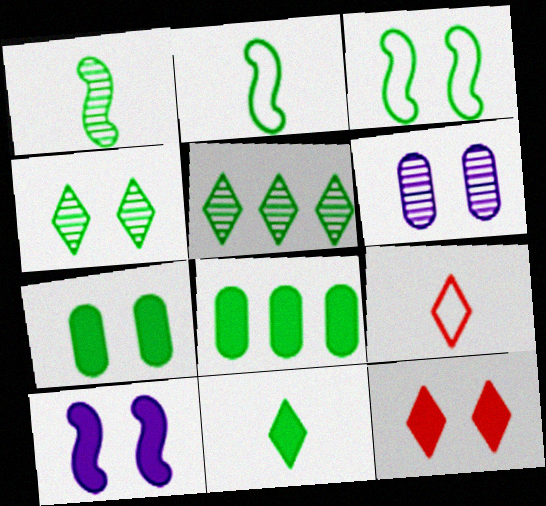[[2, 4, 8], 
[2, 5, 7], 
[3, 4, 7], 
[3, 6, 12], 
[7, 10, 12]]